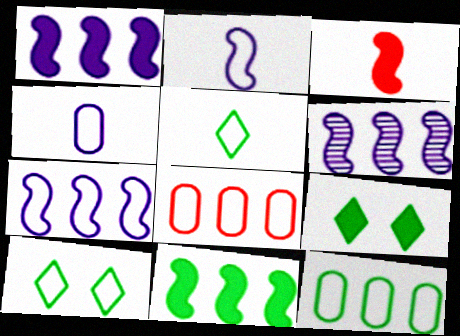[[1, 6, 7], 
[2, 8, 10]]